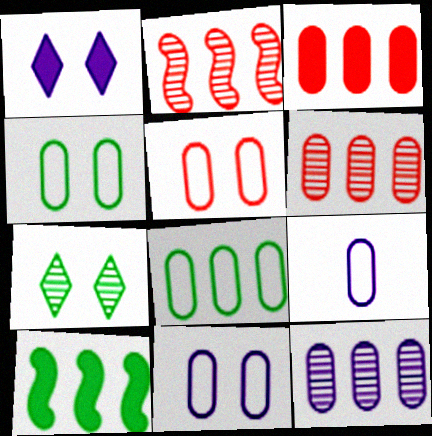[[3, 8, 12], 
[4, 5, 11], 
[5, 8, 9]]